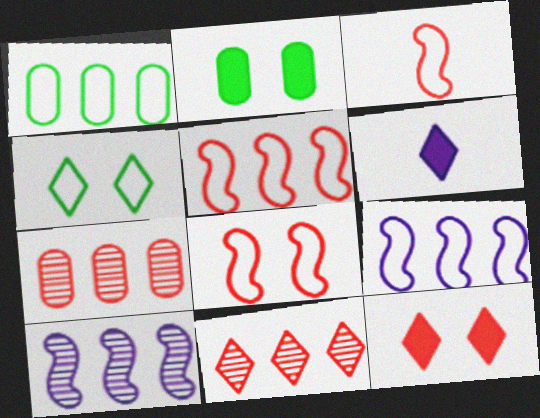[[3, 5, 8], 
[3, 7, 12], 
[4, 6, 11]]